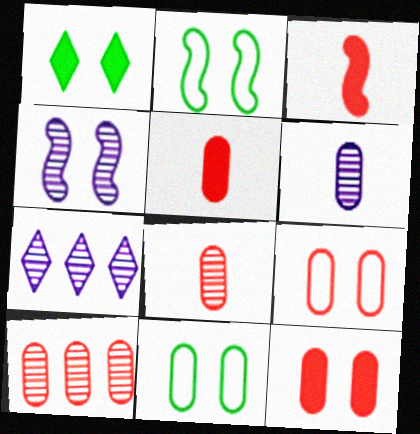[[1, 4, 9], 
[2, 5, 7], 
[3, 7, 11], 
[4, 6, 7], 
[5, 9, 10]]